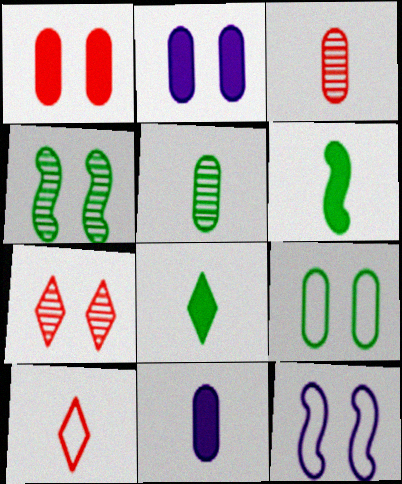[]